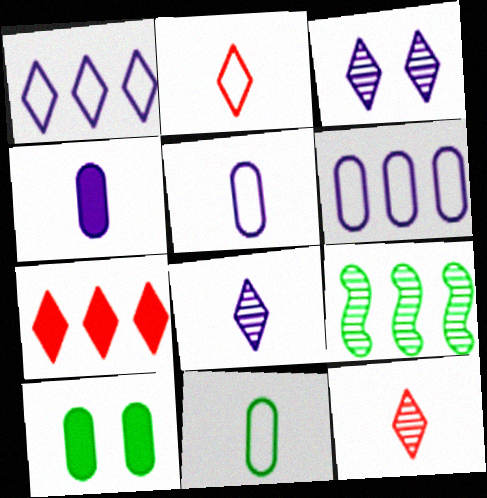[[6, 7, 9]]